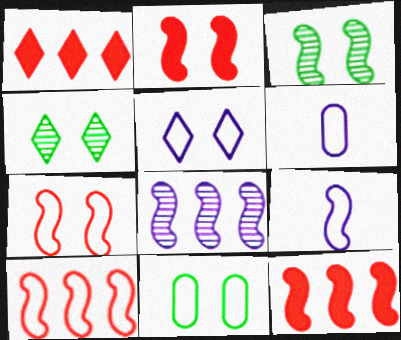[[1, 3, 6], 
[3, 9, 12], 
[4, 6, 12], 
[5, 7, 11]]